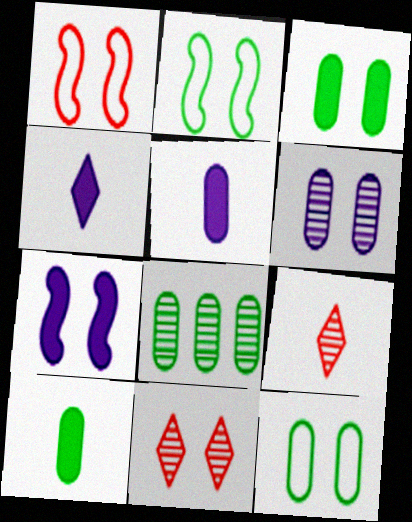[[1, 4, 8], 
[7, 11, 12], 
[8, 10, 12]]